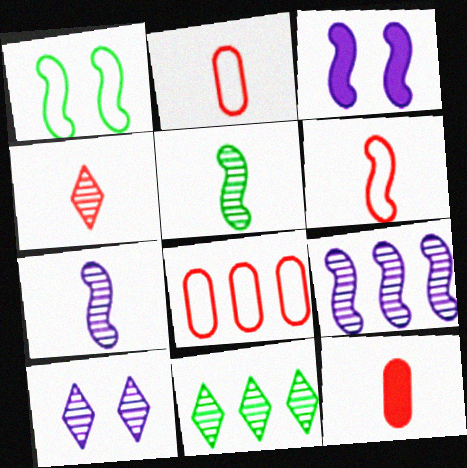[[2, 3, 11], 
[4, 6, 12], 
[4, 10, 11]]